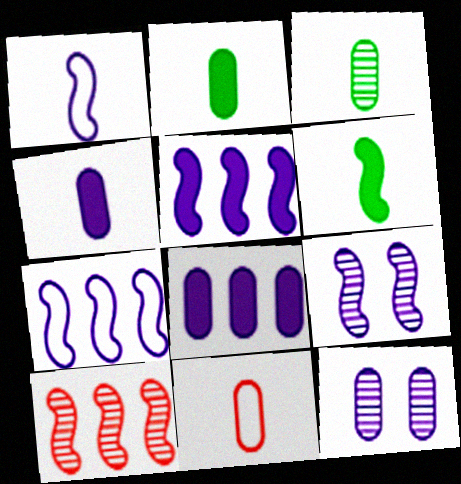[[1, 5, 9], 
[3, 4, 11]]